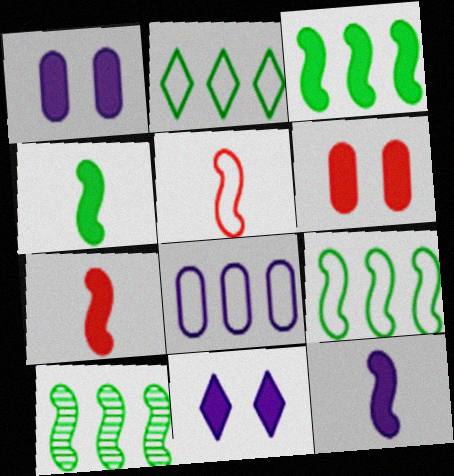[[3, 9, 10], 
[4, 7, 12]]